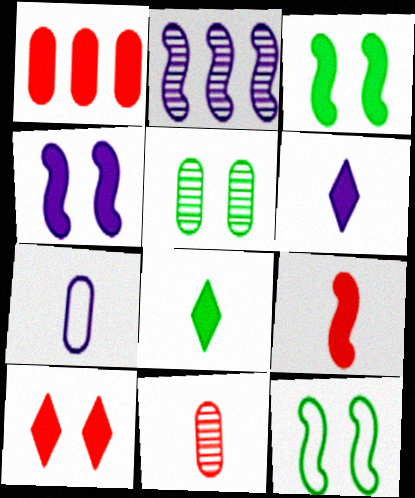[[1, 3, 6], 
[1, 4, 8], 
[1, 5, 7], 
[1, 9, 10], 
[2, 9, 12]]